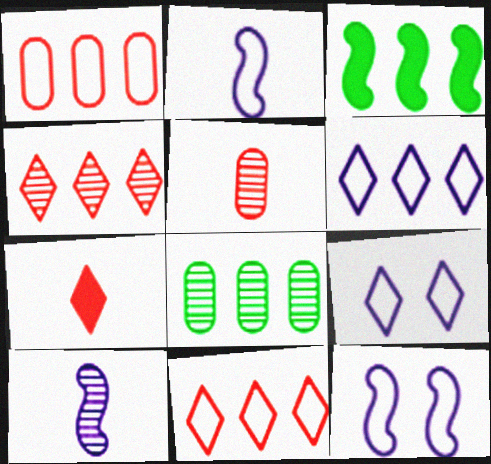[[3, 5, 9], 
[7, 8, 12]]